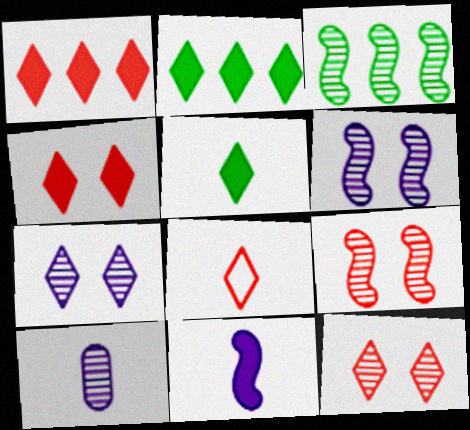[[1, 8, 12], 
[2, 7, 8], 
[3, 10, 12]]